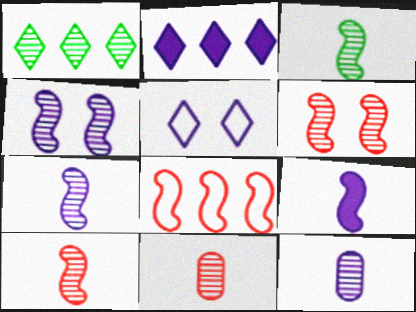[[1, 4, 11], 
[1, 6, 12], 
[3, 7, 10]]